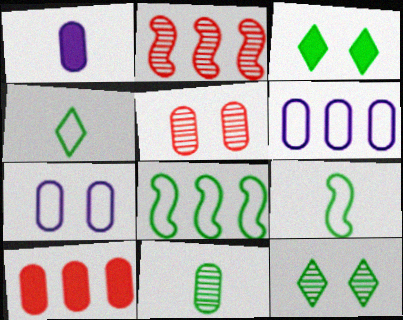[[3, 8, 11], 
[7, 10, 11]]